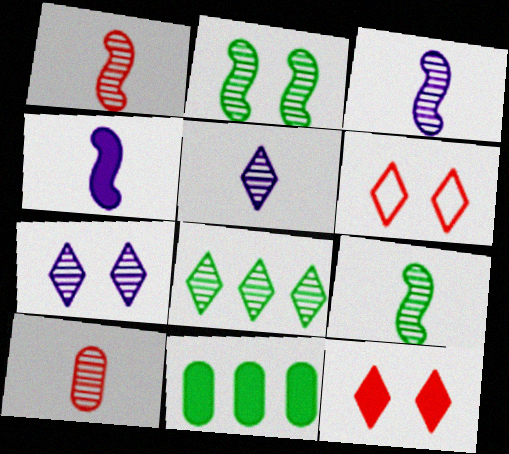[[1, 3, 9], 
[3, 6, 11], 
[4, 11, 12], 
[5, 9, 10]]